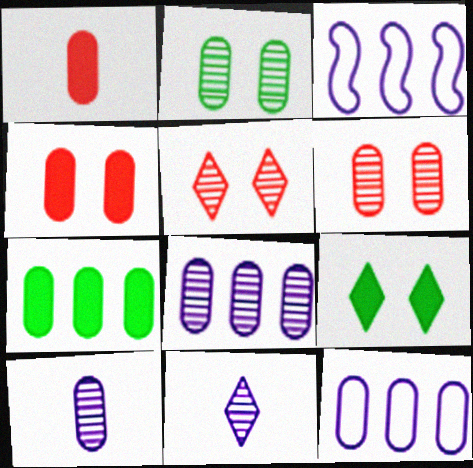[[1, 2, 12]]